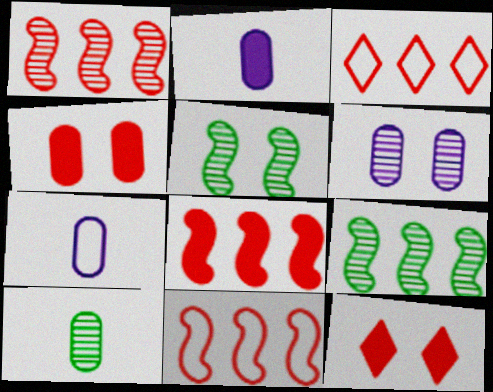[[1, 8, 11], 
[2, 3, 5], 
[7, 9, 12]]